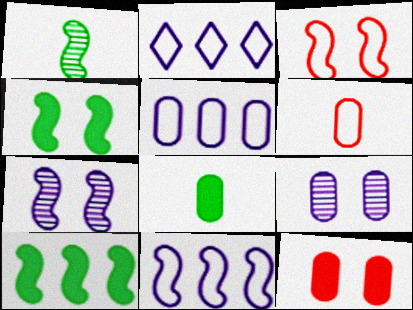[[1, 2, 12], 
[2, 5, 11], 
[3, 4, 7]]